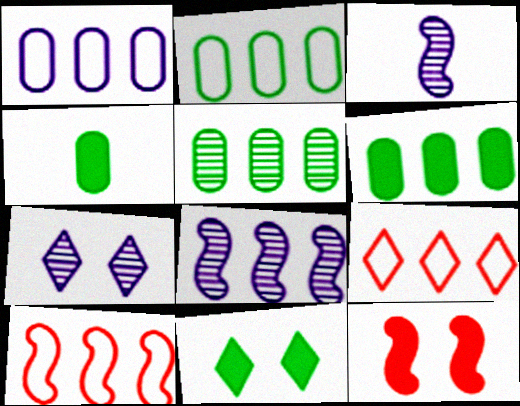[[2, 5, 6], 
[4, 7, 10], 
[6, 8, 9]]